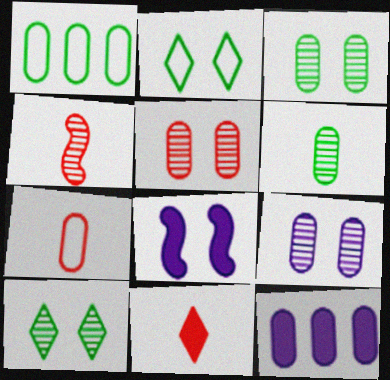[[2, 4, 12], 
[2, 5, 8], 
[3, 5, 9], 
[3, 7, 12], 
[4, 7, 11]]